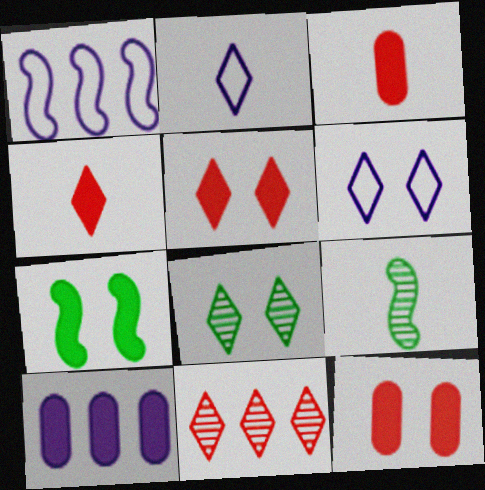[[1, 3, 8], 
[2, 3, 9], 
[4, 7, 10], 
[5, 6, 8]]